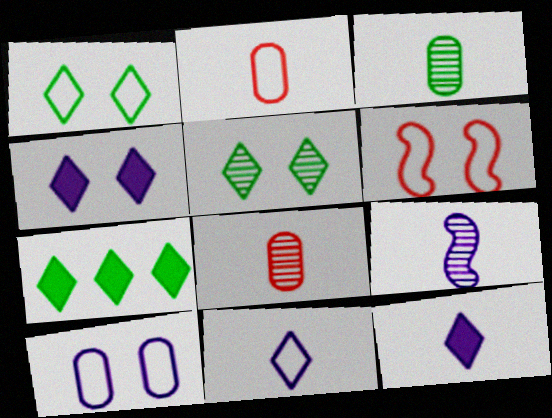[[1, 6, 10]]